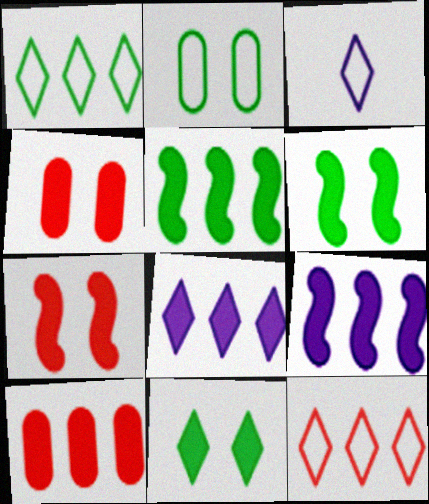[[5, 8, 10]]